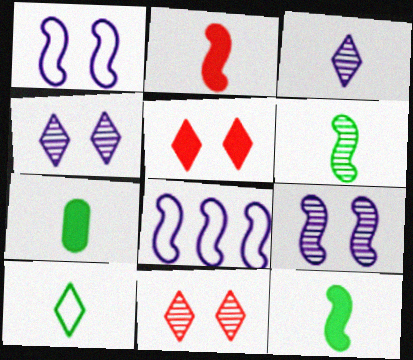[[6, 7, 10], 
[7, 8, 11]]